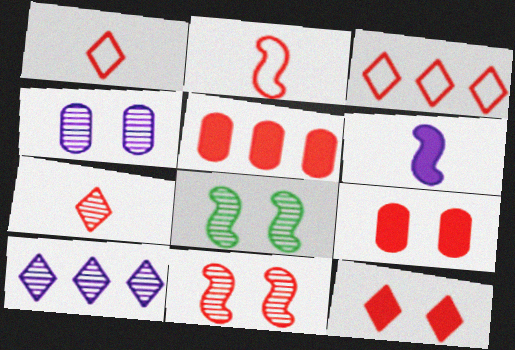[[1, 5, 11], 
[3, 7, 12]]